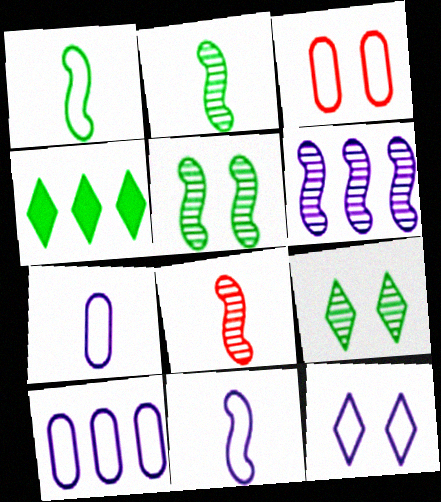[[5, 6, 8], 
[10, 11, 12]]